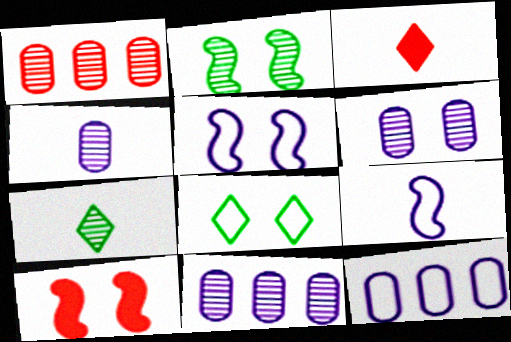[[2, 3, 12], 
[2, 5, 10], 
[4, 6, 11], 
[6, 8, 10], 
[7, 10, 12]]